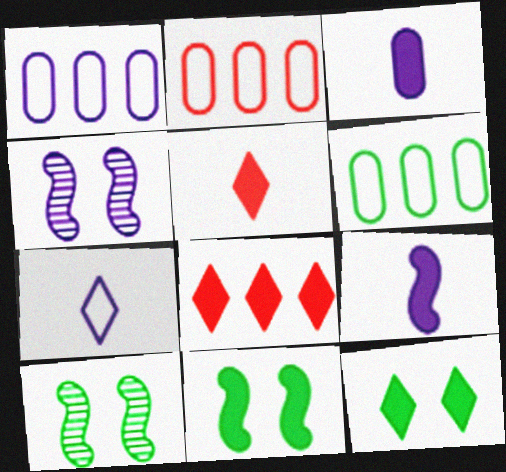[[1, 2, 6], 
[1, 5, 10], 
[3, 8, 11], 
[4, 5, 6]]